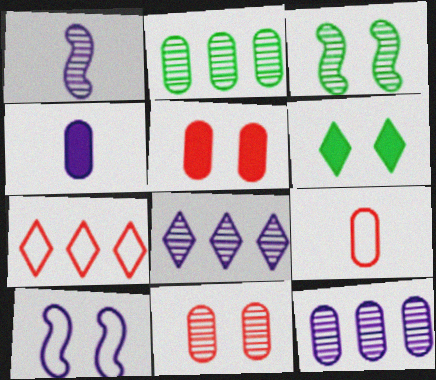[[3, 4, 7], 
[4, 8, 10], 
[6, 10, 11]]